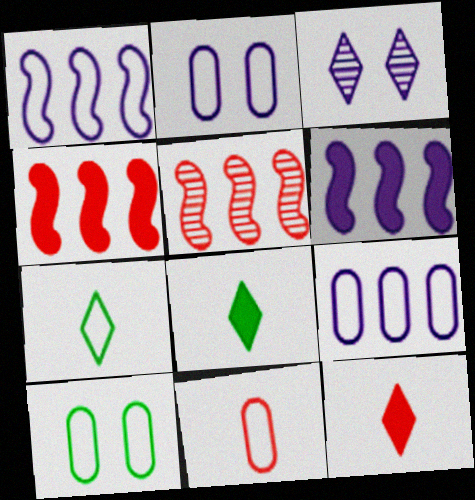[[2, 5, 8], 
[9, 10, 11]]